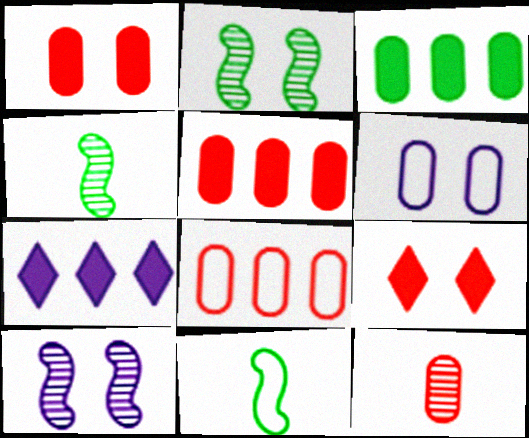[[1, 8, 12], 
[2, 6, 9], 
[3, 6, 12]]